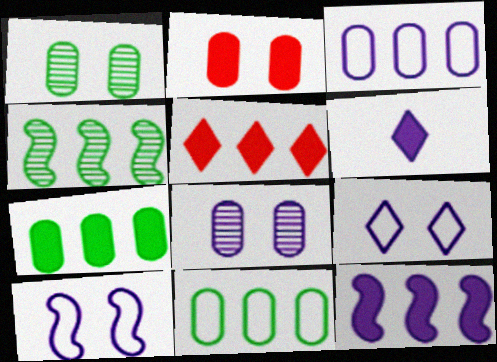[[3, 4, 5], 
[5, 7, 12]]